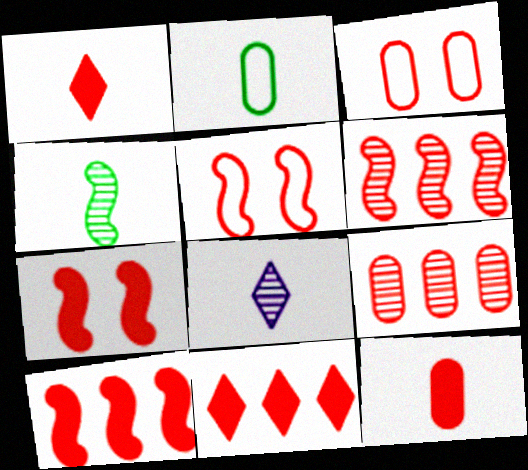[[1, 3, 6], 
[1, 5, 9], 
[3, 9, 12], 
[7, 11, 12]]